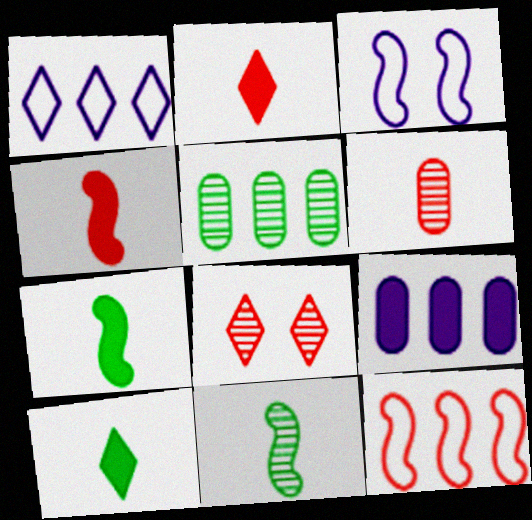[[1, 8, 10], 
[2, 3, 5]]